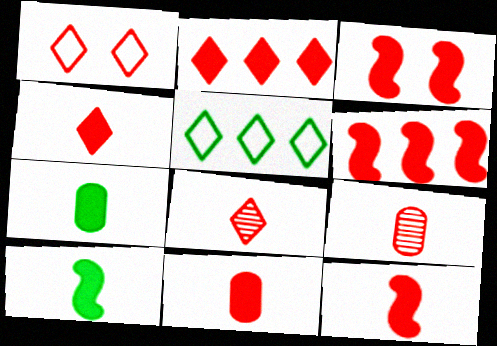[[1, 2, 8], 
[1, 6, 9], 
[2, 3, 11], 
[3, 6, 12], 
[4, 11, 12]]